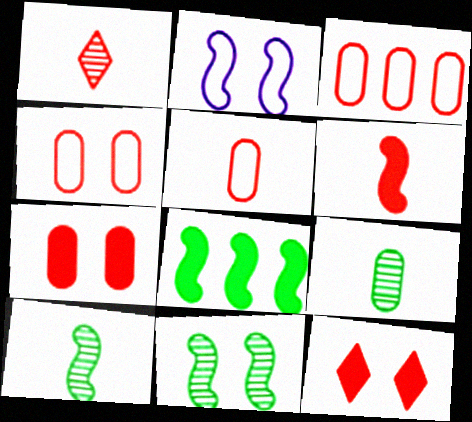[[1, 5, 6], 
[3, 4, 5]]